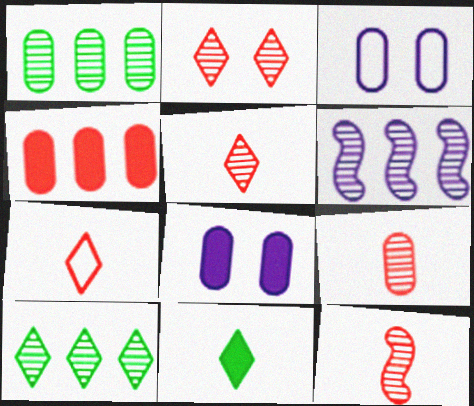[[5, 9, 12]]